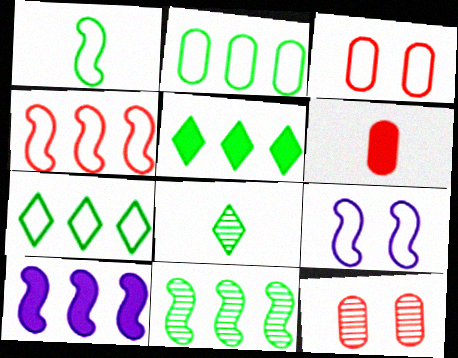[[1, 4, 9], 
[2, 5, 11], 
[3, 8, 10], 
[4, 10, 11]]